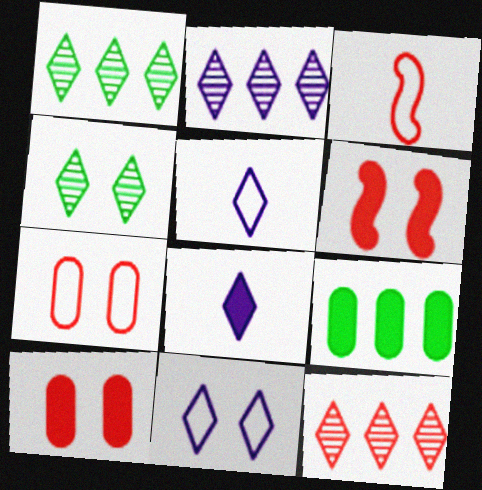[[1, 2, 12], 
[2, 8, 11], 
[3, 10, 12], 
[6, 8, 9]]